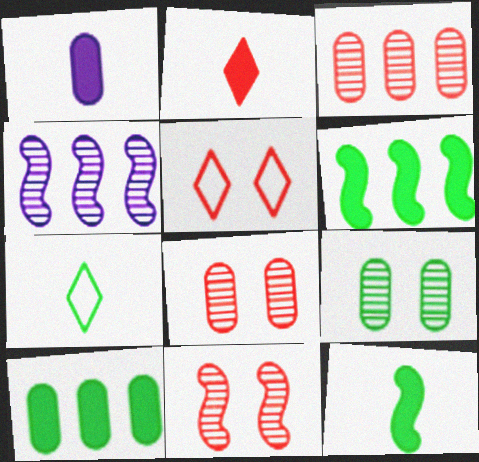[[1, 2, 12], 
[6, 7, 9]]